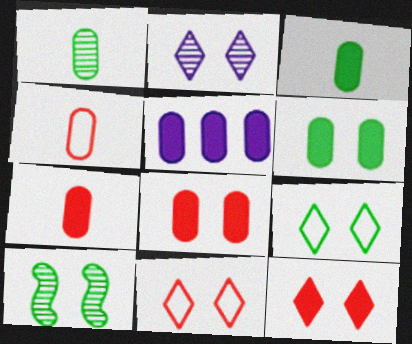[[2, 9, 12], 
[3, 5, 8], 
[5, 6, 7], 
[6, 9, 10]]